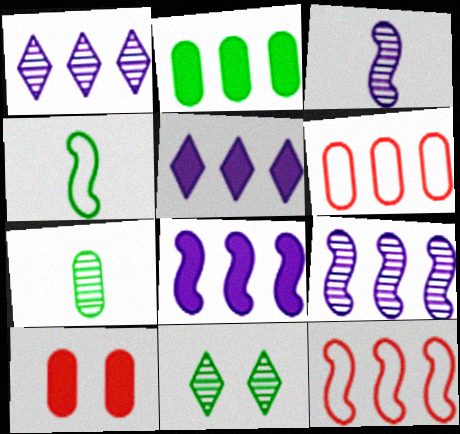[[1, 2, 12], 
[1, 4, 10], 
[2, 4, 11]]